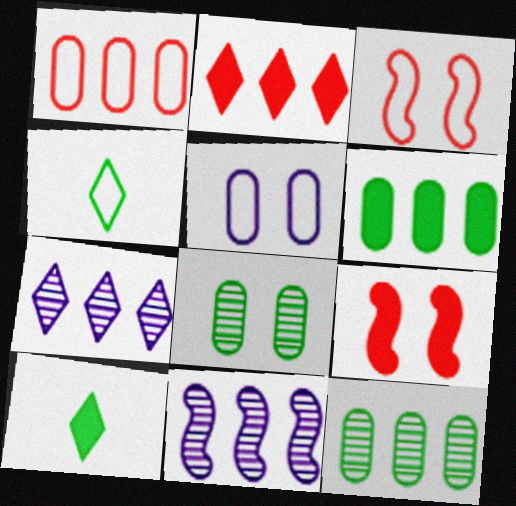[]